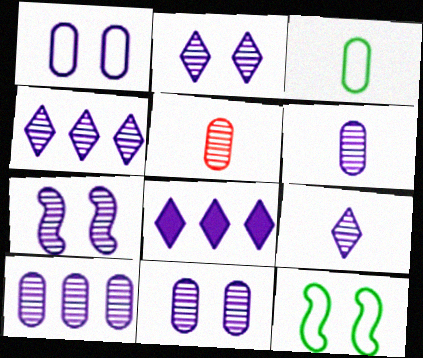[[2, 4, 9], 
[2, 7, 11], 
[4, 6, 7], 
[5, 8, 12], 
[6, 10, 11], 
[7, 9, 10]]